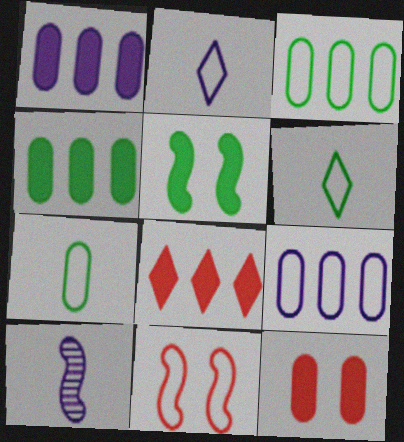[[2, 3, 11], 
[6, 9, 11]]